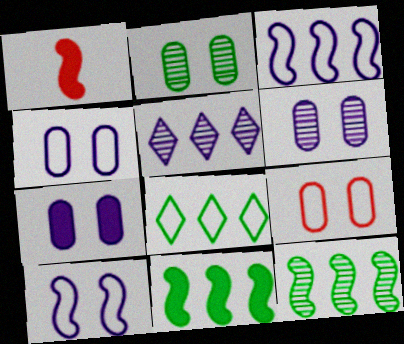[[1, 6, 8], 
[1, 10, 12], 
[2, 7, 9], 
[4, 6, 7]]